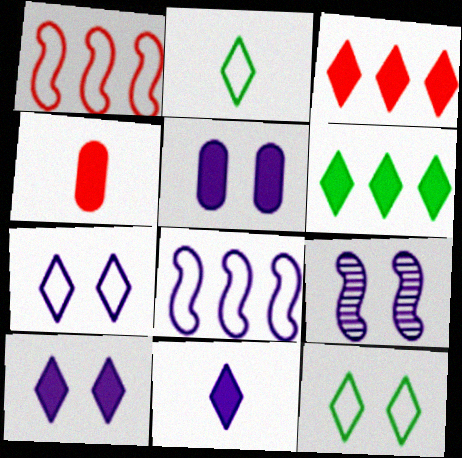[[5, 7, 9]]